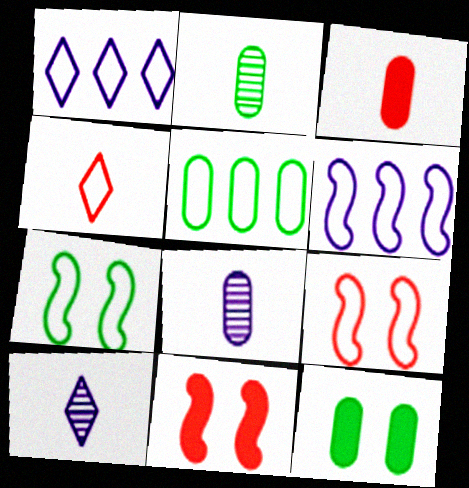[[1, 2, 11], 
[2, 5, 12], 
[5, 10, 11]]